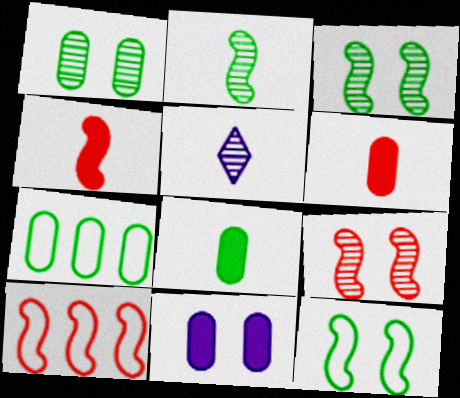[[1, 7, 8], 
[4, 9, 10]]